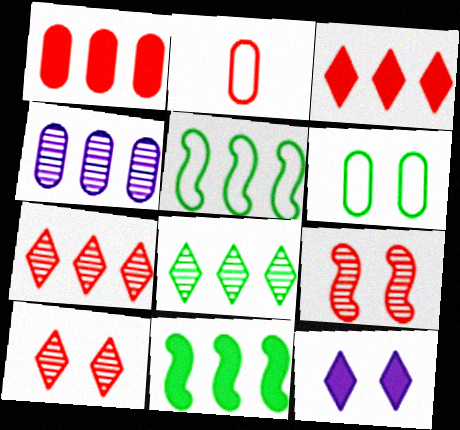[[2, 3, 9], 
[3, 4, 5], 
[6, 9, 12]]